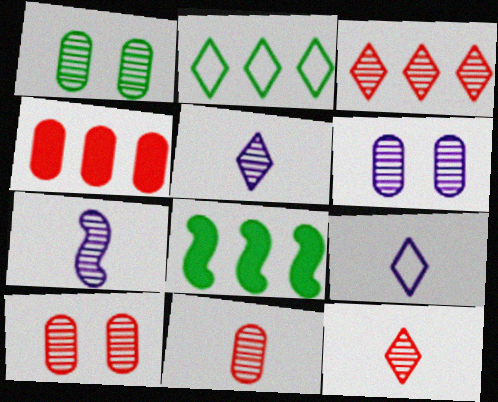[[1, 3, 7], 
[1, 6, 10], 
[8, 9, 10]]